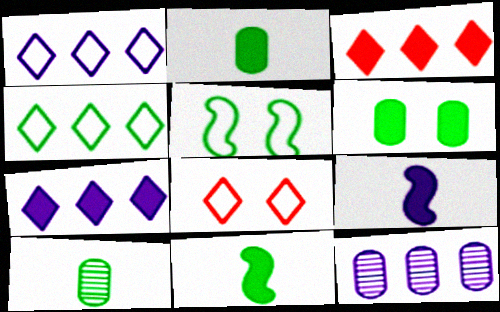[[3, 6, 9], 
[8, 11, 12]]